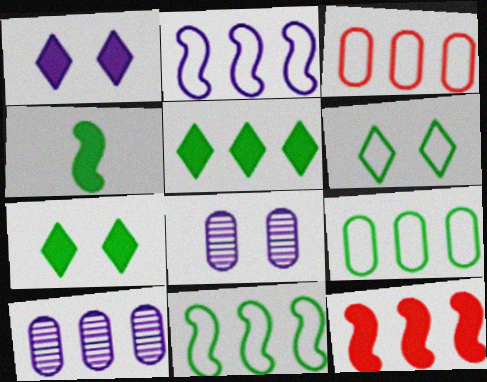[]